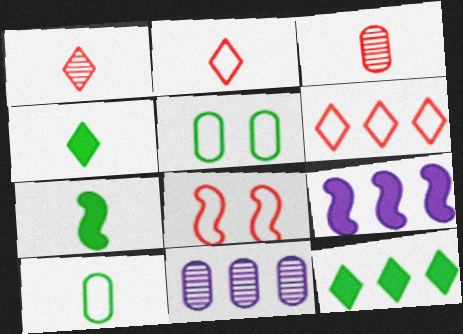[[1, 5, 9], 
[4, 8, 11]]